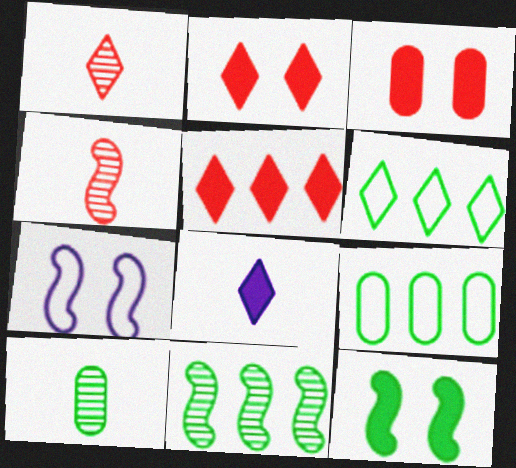[[5, 7, 10], 
[6, 10, 12]]